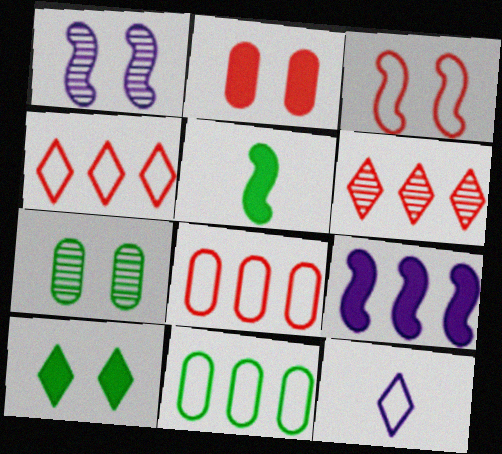[[3, 11, 12], 
[6, 9, 11], 
[6, 10, 12]]